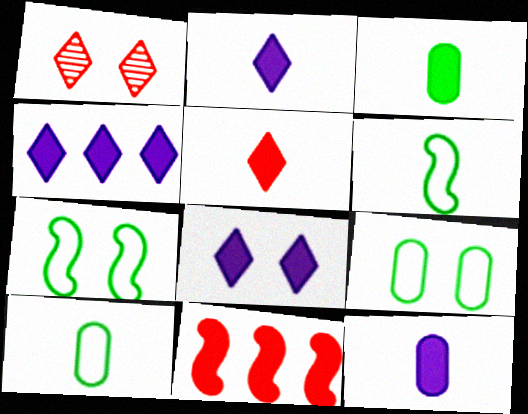[[2, 4, 8], 
[3, 8, 11]]